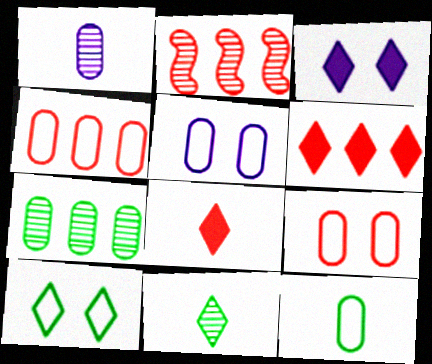[[2, 3, 12], 
[2, 4, 6], 
[2, 8, 9], 
[4, 5, 12]]